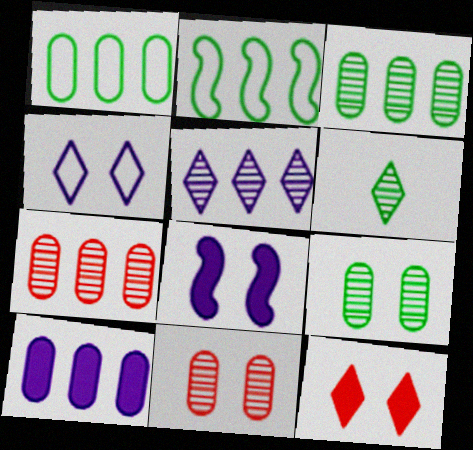[[1, 7, 10]]